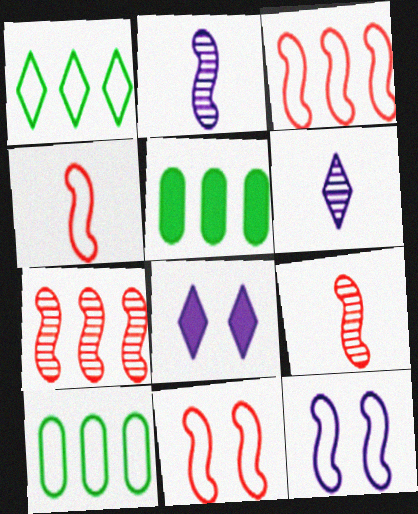[[3, 4, 11], 
[5, 6, 11], 
[8, 9, 10]]